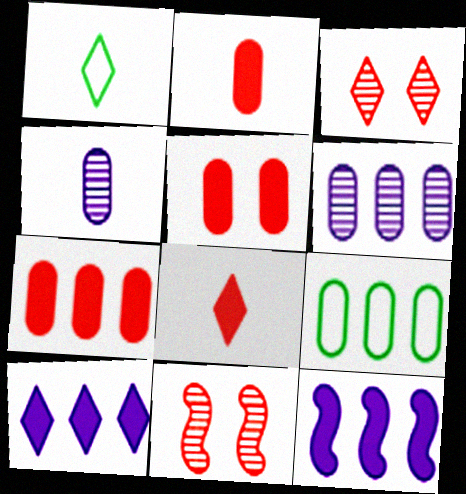[[1, 3, 10], 
[2, 5, 7], 
[4, 5, 9], 
[6, 7, 9]]